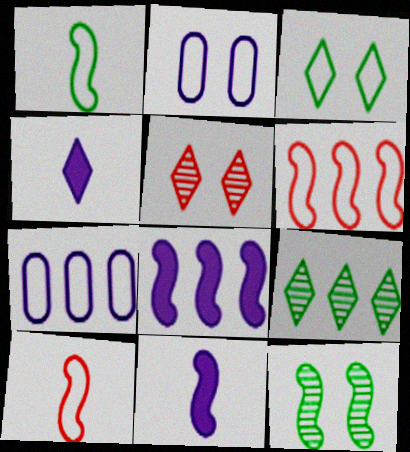[[3, 7, 10], 
[6, 11, 12], 
[8, 10, 12]]